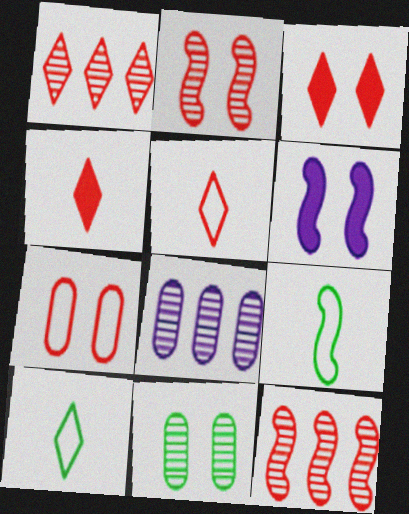[[1, 3, 5], 
[2, 3, 7], 
[3, 8, 9], 
[4, 7, 12], 
[6, 9, 12]]